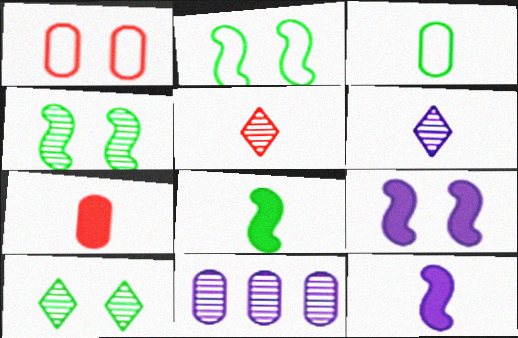[[1, 9, 10], 
[3, 5, 12], 
[4, 5, 11]]